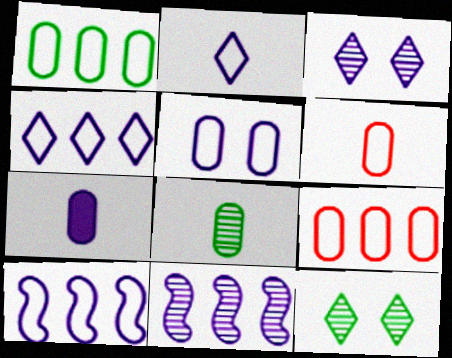[[1, 5, 6], 
[2, 5, 10], 
[3, 7, 10], 
[6, 7, 8]]